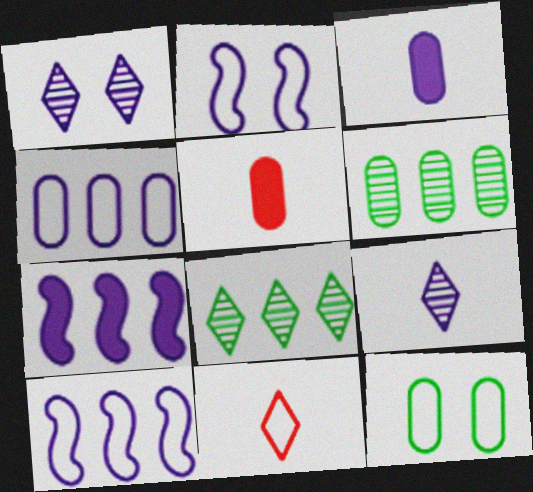[[1, 3, 10], 
[2, 5, 8], 
[10, 11, 12]]